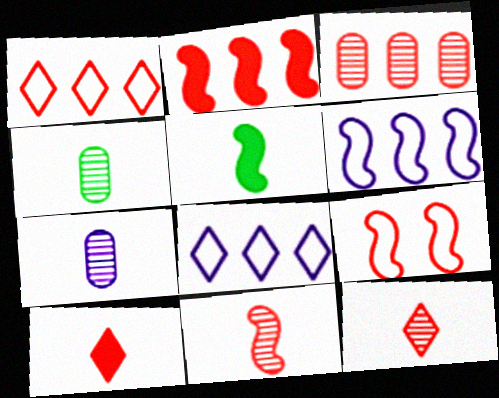[[1, 2, 3], 
[2, 9, 11], 
[3, 9, 10]]